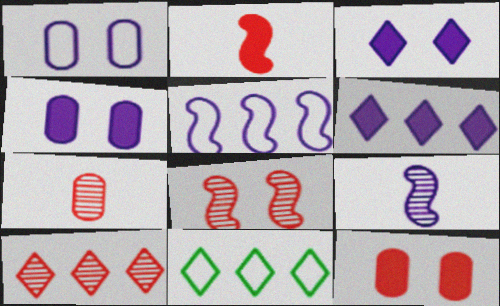[[1, 6, 9], 
[6, 10, 11], 
[7, 8, 10], 
[9, 11, 12]]